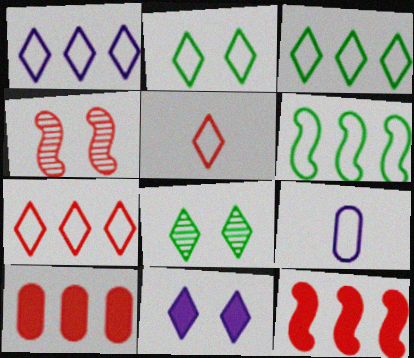[[1, 2, 5], 
[1, 3, 7], 
[4, 5, 10], 
[8, 9, 12]]